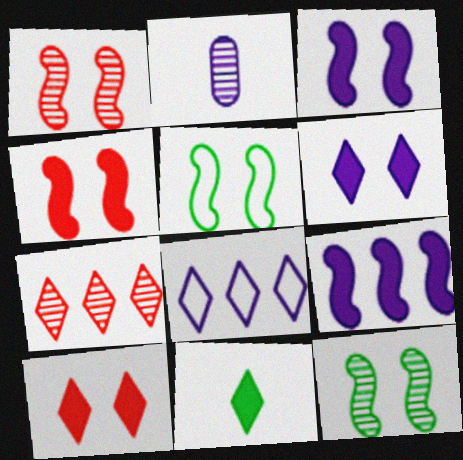[[1, 3, 5], 
[2, 3, 8], 
[2, 7, 12]]